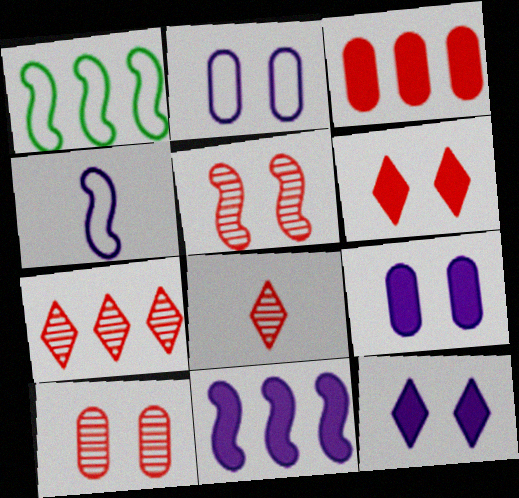[[1, 8, 9]]